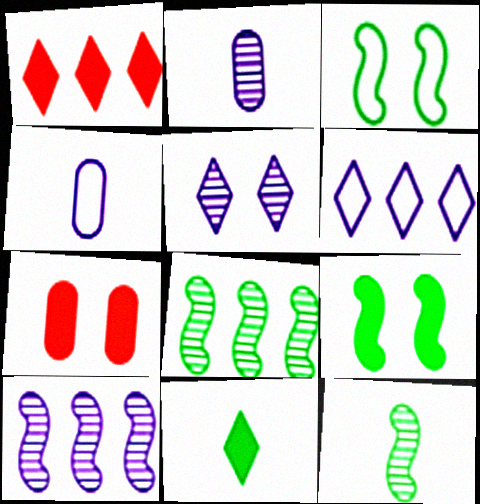[[1, 2, 3], 
[2, 5, 10], 
[3, 5, 7], 
[6, 7, 12]]